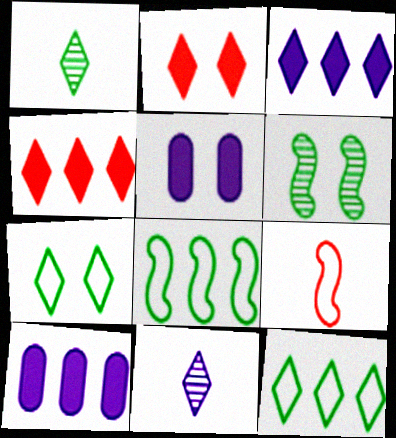[[2, 11, 12], 
[4, 7, 11]]